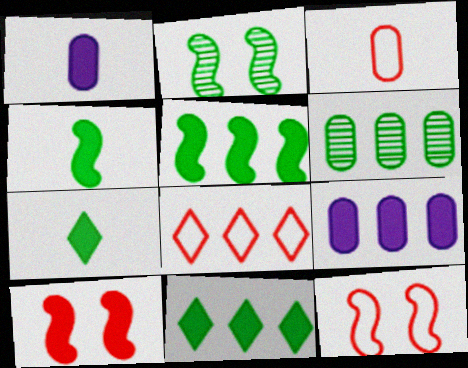[[1, 2, 8], 
[1, 10, 11], 
[3, 8, 12], 
[7, 9, 10]]